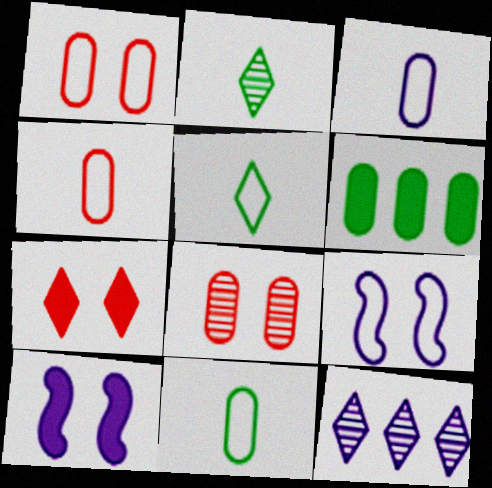[[3, 4, 11], 
[3, 6, 8], 
[3, 10, 12], 
[5, 7, 12]]